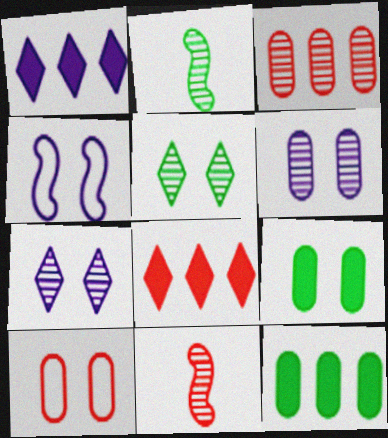[[1, 2, 10], 
[2, 3, 7], 
[6, 9, 10], 
[8, 10, 11]]